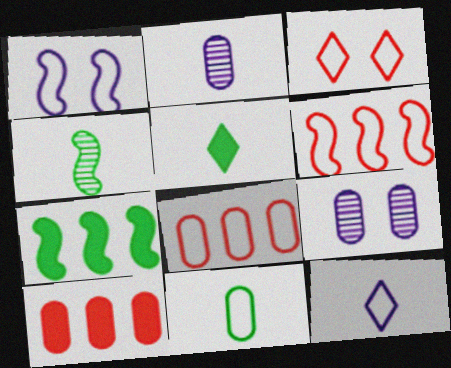[[2, 3, 7], 
[4, 5, 11], 
[5, 6, 9], 
[9, 10, 11]]